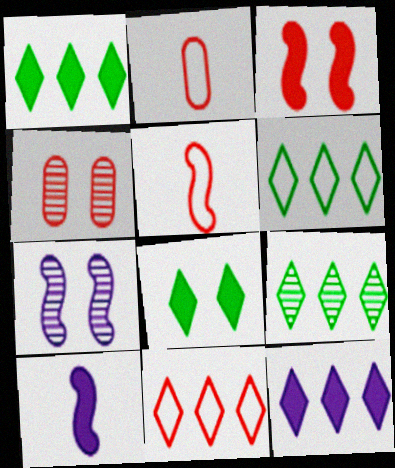[[1, 2, 7], 
[1, 6, 9], 
[4, 6, 10], 
[9, 11, 12]]